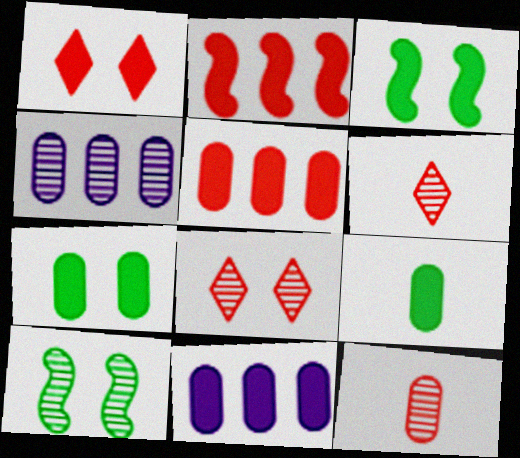[[4, 6, 10]]